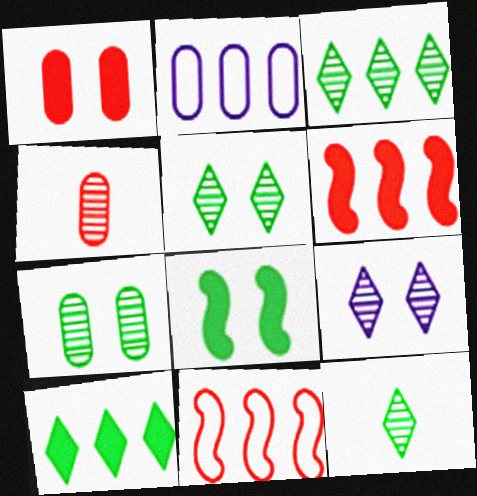[[2, 3, 6], 
[3, 5, 12]]